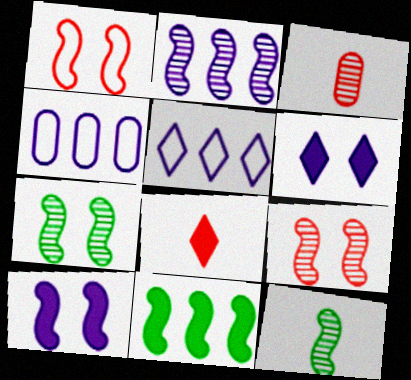[[1, 7, 10], 
[2, 9, 12], 
[4, 7, 8]]